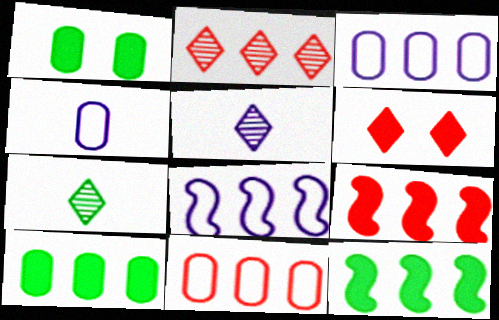[[2, 3, 12], 
[2, 8, 10], 
[2, 9, 11]]